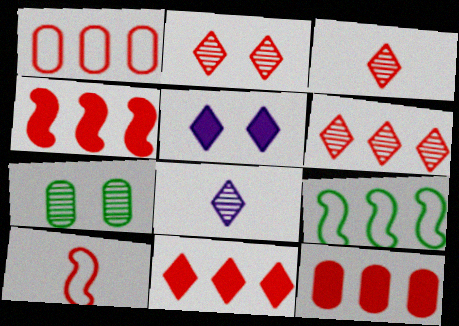[[1, 4, 6], 
[2, 3, 6], 
[2, 10, 12], 
[4, 11, 12]]